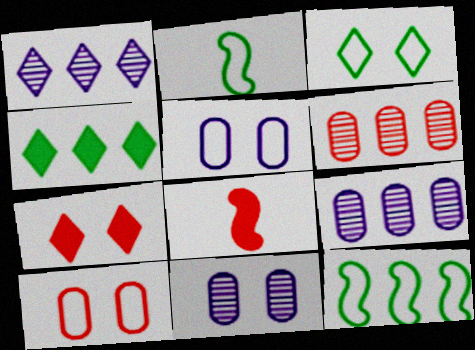[[2, 7, 9], 
[3, 8, 9]]